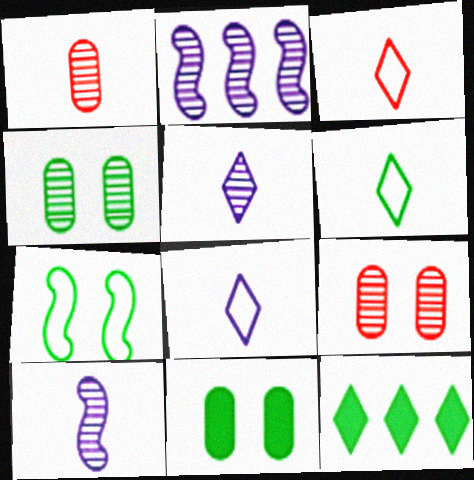[[2, 3, 11], 
[3, 6, 8]]